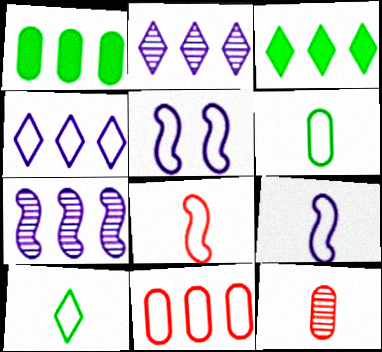[[3, 5, 12], 
[3, 7, 11], 
[5, 10, 11]]